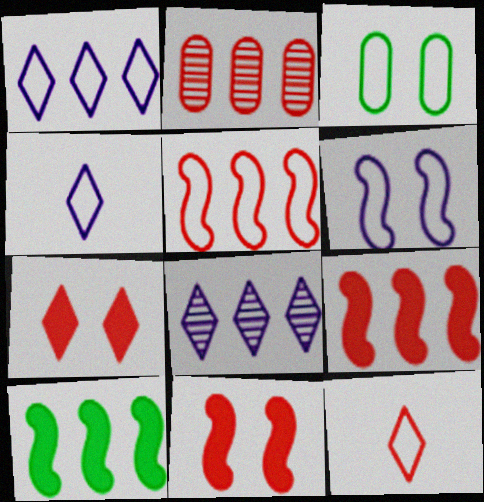[[1, 2, 10], 
[2, 11, 12], 
[3, 4, 5]]